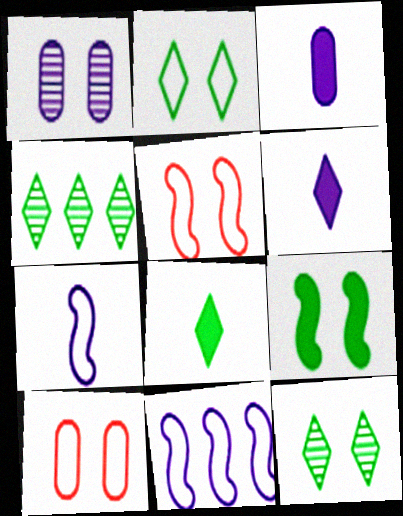[[1, 6, 11], 
[2, 4, 8], 
[3, 4, 5]]